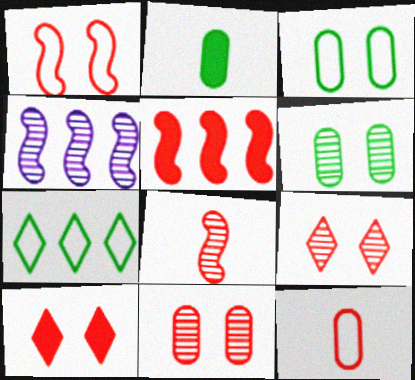[[1, 5, 8], 
[1, 10, 11], 
[5, 9, 12]]